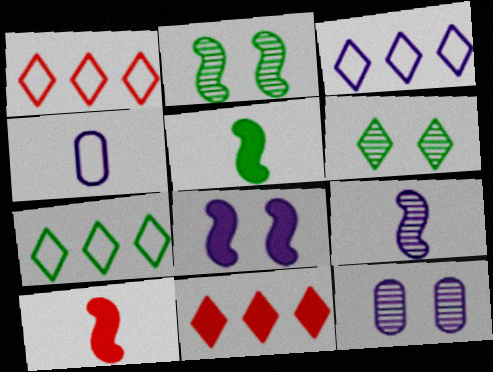[[1, 3, 7], 
[1, 5, 12], 
[2, 4, 11], 
[7, 10, 12]]